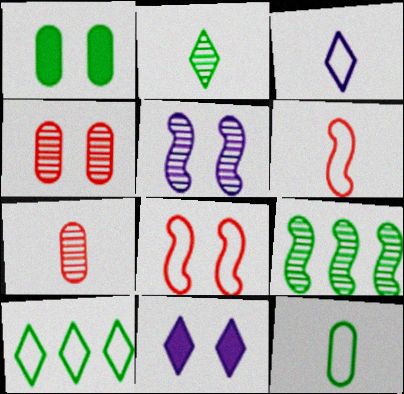[[3, 6, 12]]